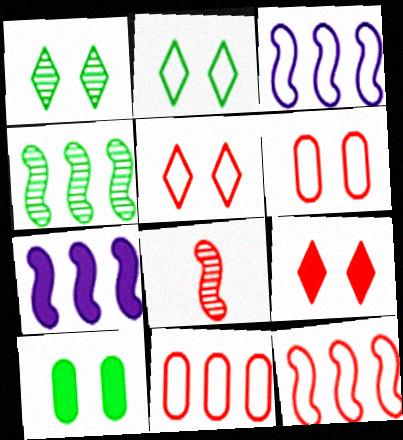[[4, 7, 12], 
[8, 9, 11]]